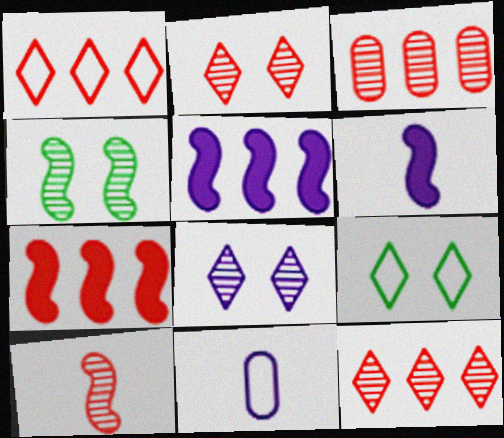[[1, 3, 7], 
[2, 3, 10], 
[3, 6, 9], 
[5, 8, 11]]